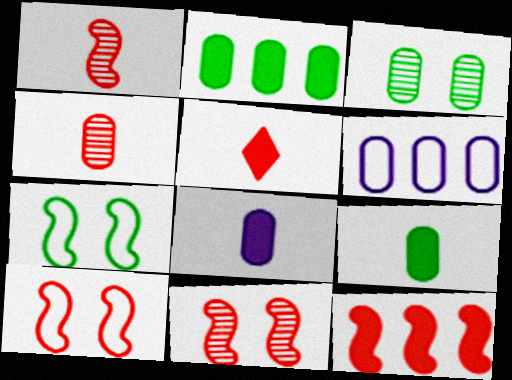[[1, 10, 12]]